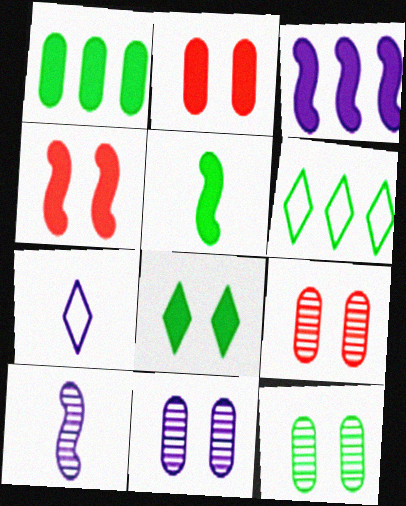[[1, 5, 8], 
[2, 6, 10], 
[3, 4, 5], 
[3, 7, 11], 
[5, 6, 12], 
[9, 11, 12]]